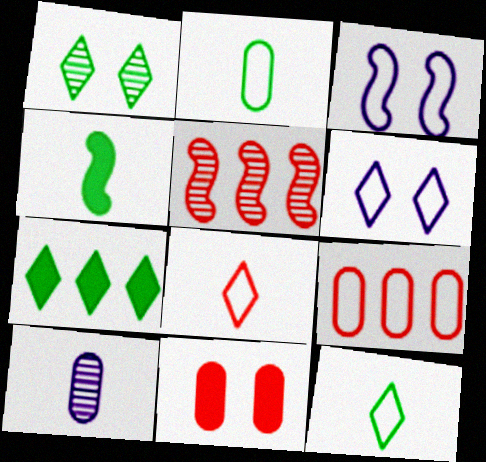[[1, 3, 11], 
[1, 5, 10], 
[1, 7, 12], 
[3, 4, 5], 
[3, 9, 12], 
[4, 8, 10], 
[5, 8, 11]]